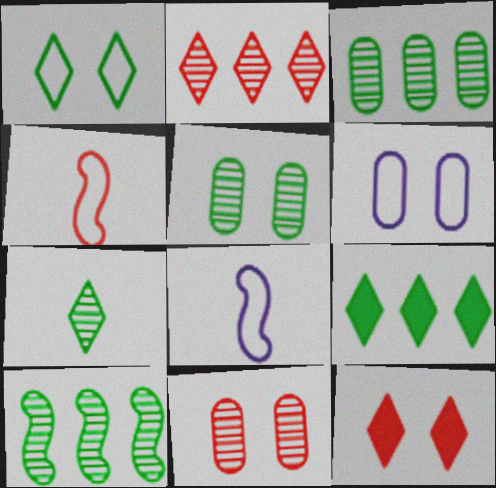[[1, 7, 9], 
[3, 8, 12], 
[5, 7, 10], 
[8, 9, 11]]